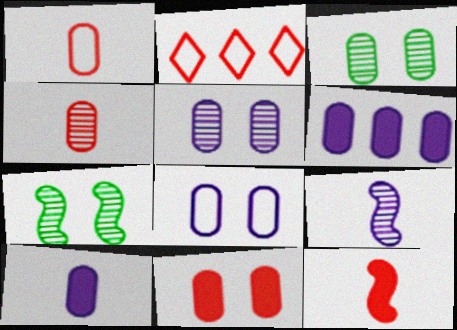[[1, 3, 6], 
[2, 7, 10], 
[3, 8, 11]]